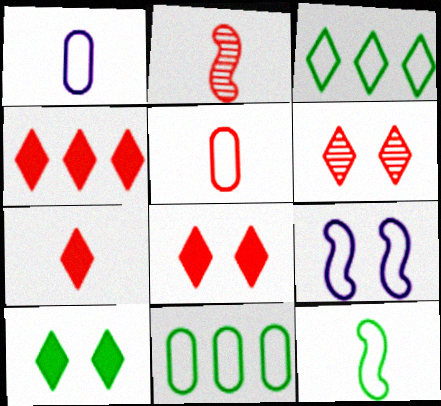[[2, 5, 7], 
[3, 5, 9], 
[4, 7, 8]]